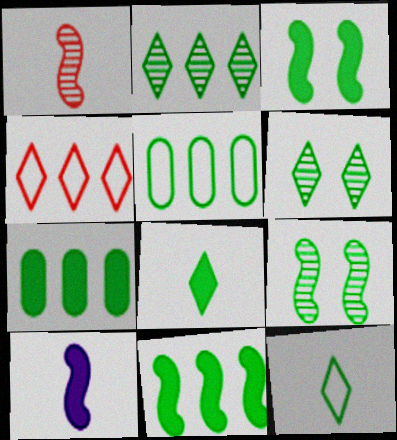[[2, 5, 11], 
[3, 7, 8], 
[5, 8, 9], 
[7, 9, 12]]